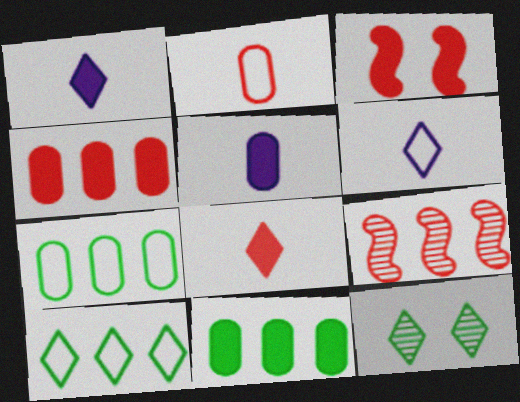[[1, 3, 11], 
[3, 4, 8]]